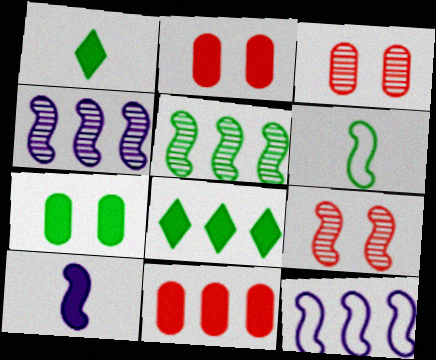[[1, 3, 12], 
[2, 8, 10]]